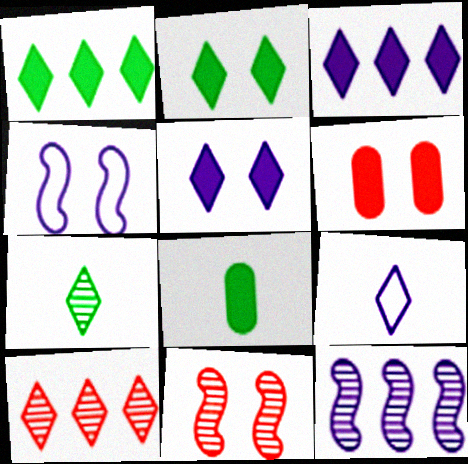[[2, 9, 10], 
[4, 8, 10]]